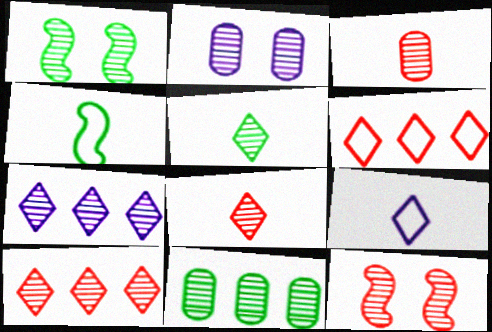[[1, 3, 7], 
[1, 5, 11], 
[2, 3, 11], 
[3, 10, 12]]